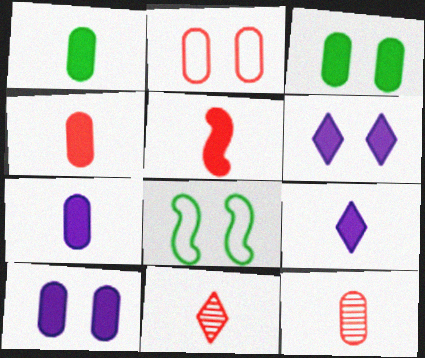[[1, 4, 7], 
[1, 5, 9]]